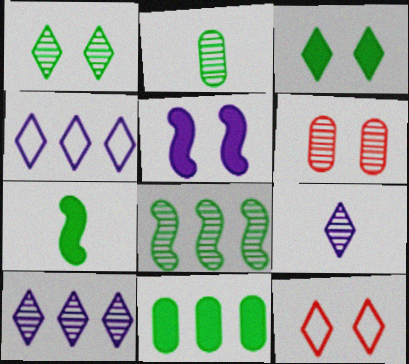[[1, 2, 8], 
[3, 7, 11], 
[4, 6, 7], 
[6, 8, 9]]